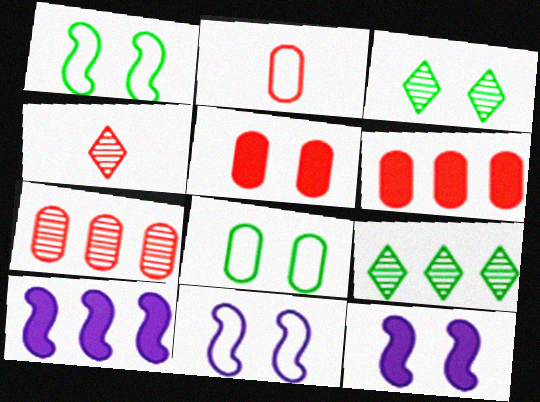[[2, 3, 10], 
[2, 5, 7], 
[2, 9, 12], 
[3, 5, 11], 
[4, 8, 10]]